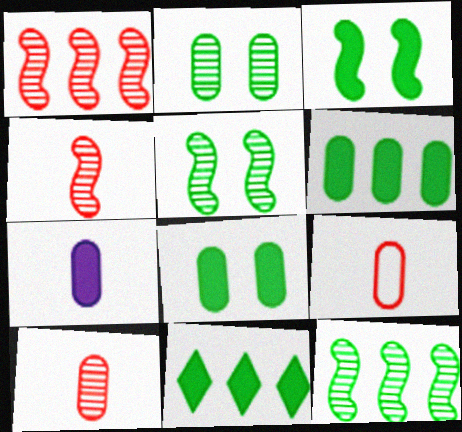[]